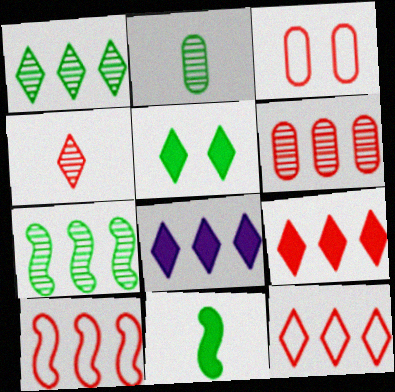[[1, 8, 12], 
[6, 9, 10]]